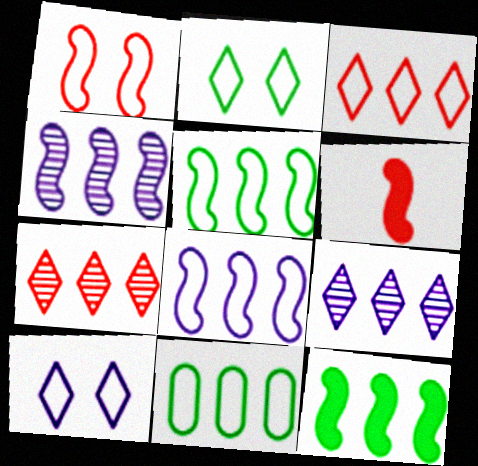[[3, 8, 11]]